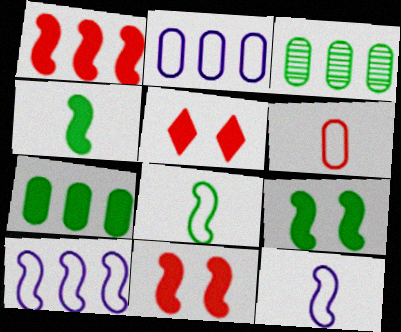[[3, 5, 12]]